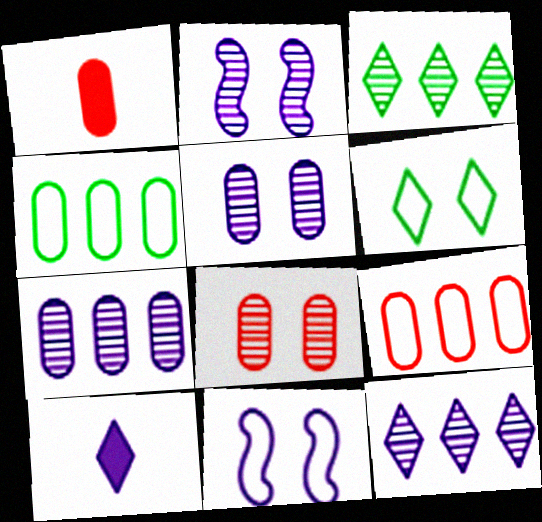[[1, 3, 11], 
[1, 4, 5], 
[1, 8, 9], 
[7, 10, 11]]